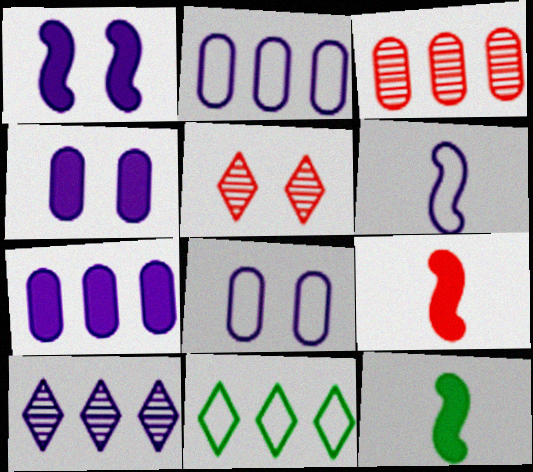[[2, 5, 12], 
[4, 6, 10]]